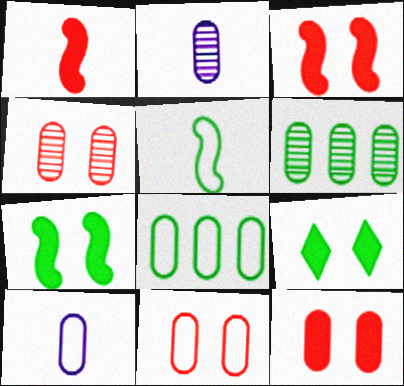[[2, 4, 6], 
[2, 8, 12], 
[4, 11, 12], 
[5, 6, 9], 
[6, 10, 12], 
[8, 10, 11]]